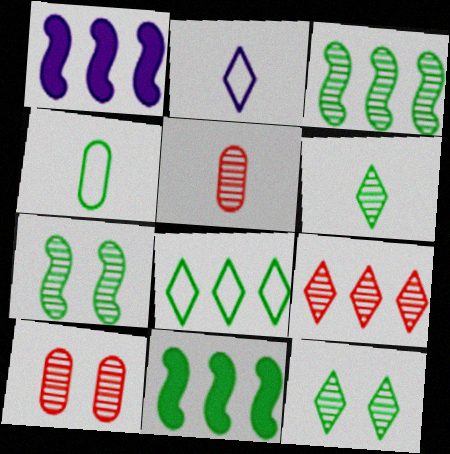[[2, 10, 11], 
[4, 11, 12]]